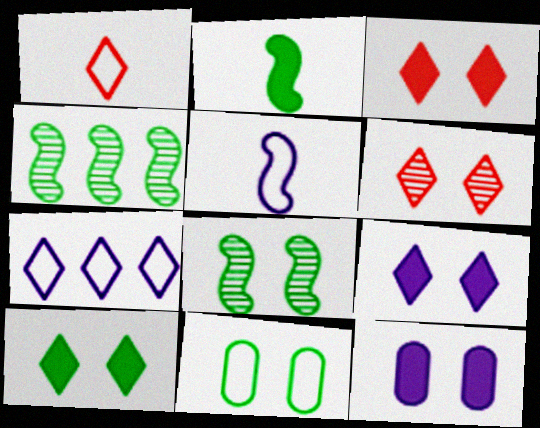[[1, 4, 12], 
[3, 9, 10], 
[8, 10, 11]]